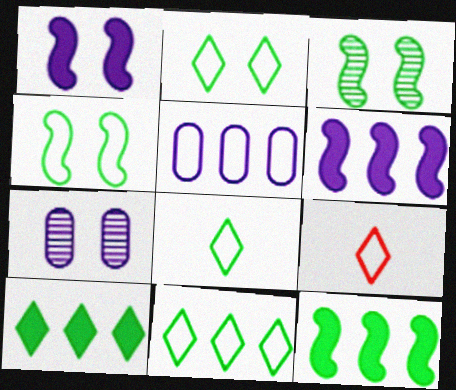[[2, 8, 11], 
[4, 5, 9], 
[7, 9, 12]]